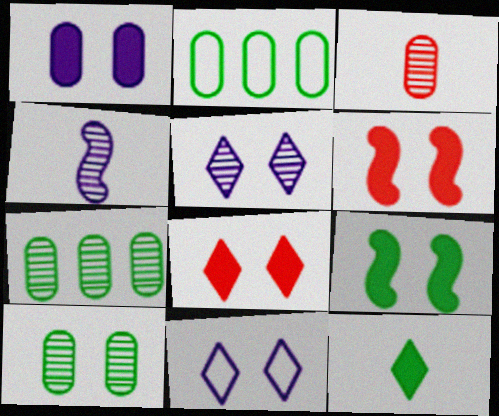[[1, 2, 3], 
[1, 8, 9], 
[2, 4, 8], 
[6, 10, 11]]